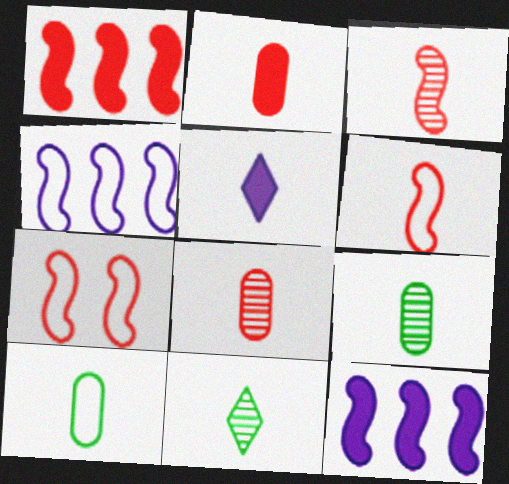[[1, 3, 7], 
[3, 5, 10], 
[5, 6, 9]]